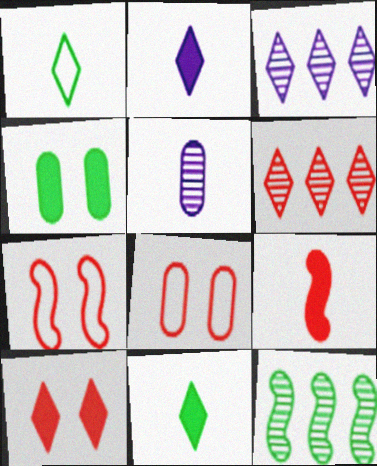[[1, 3, 10], 
[1, 4, 12], 
[1, 5, 9], 
[2, 8, 12], 
[6, 8, 9]]